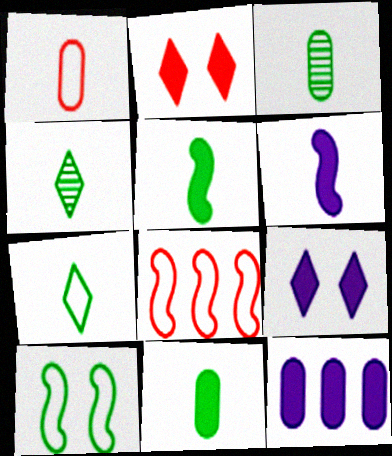[[1, 4, 6], 
[2, 5, 12], 
[3, 5, 7], 
[3, 8, 9], 
[6, 9, 12]]